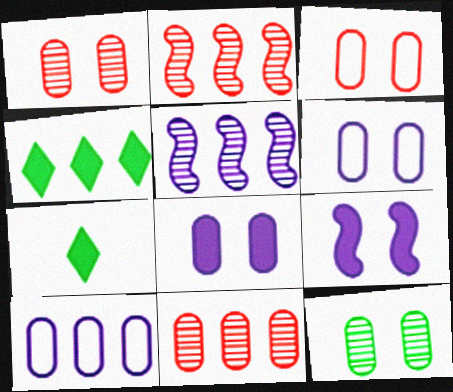[[2, 4, 10], 
[2, 6, 7], 
[3, 5, 7], 
[3, 8, 12]]